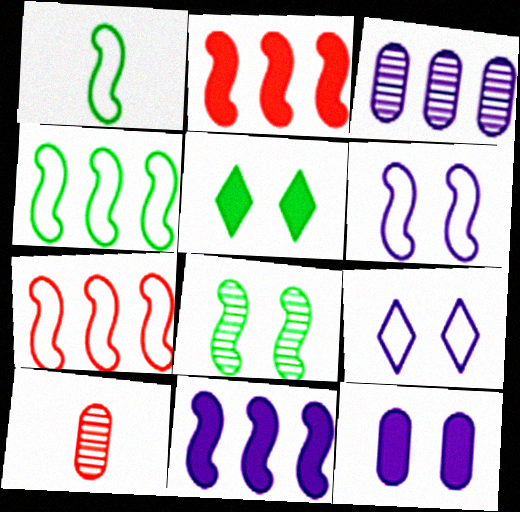[[1, 6, 7]]